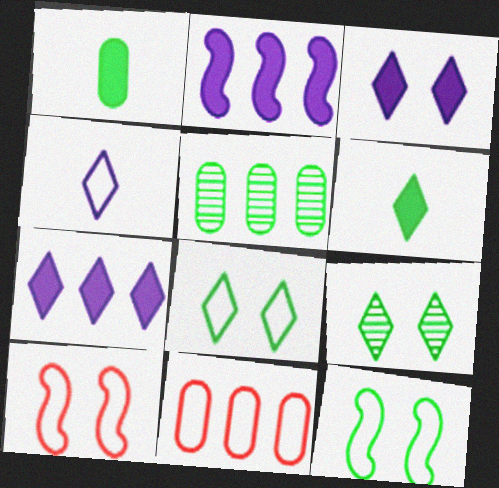[[4, 11, 12], 
[5, 6, 12]]